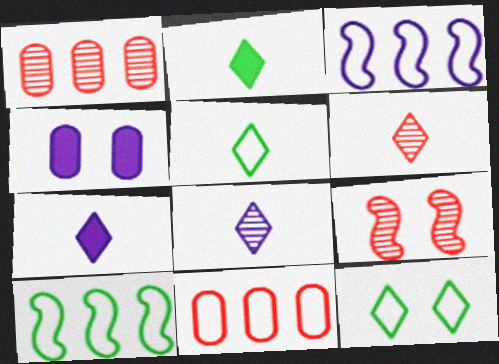[[1, 6, 9], 
[3, 4, 8], 
[4, 6, 10], 
[4, 9, 12], 
[5, 6, 7]]